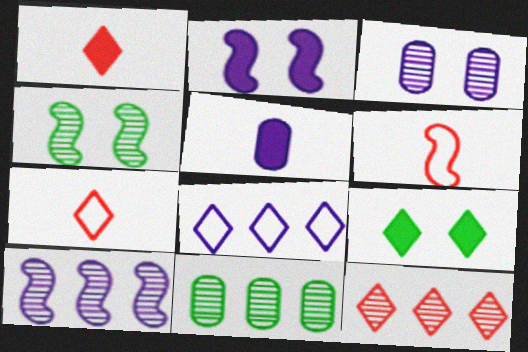[[2, 7, 11], 
[10, 11, 12]]